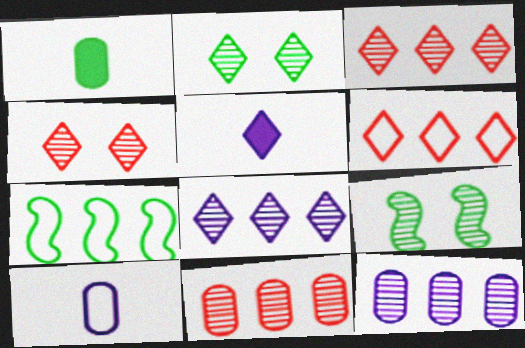[[1, 2, 7], 
[2, 5, 6]]